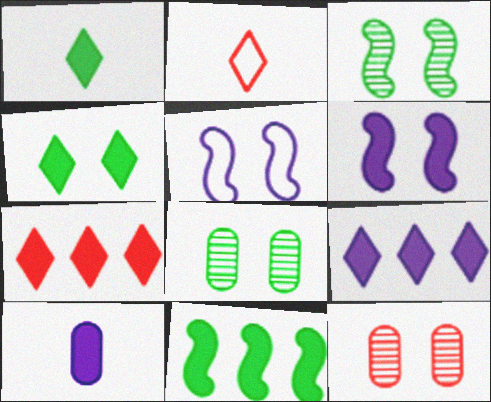[[4, 5, 12], 
[6, 9, 10]]